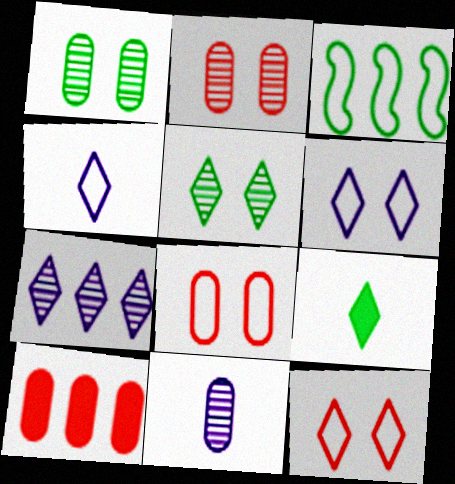[[1, 3, 9], 
[3, 4, 8], 
[3, 7, 10], 
[7, 9, 12]]